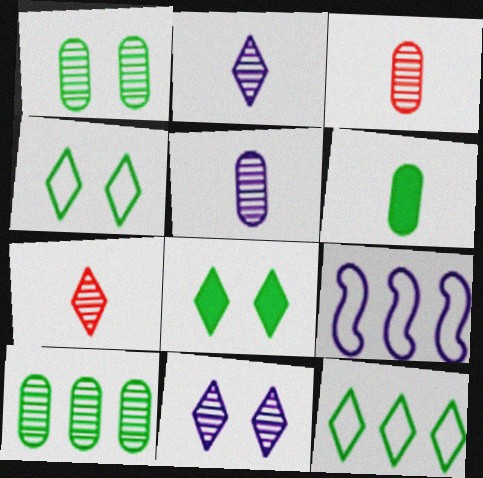[[3, 8, 9]]